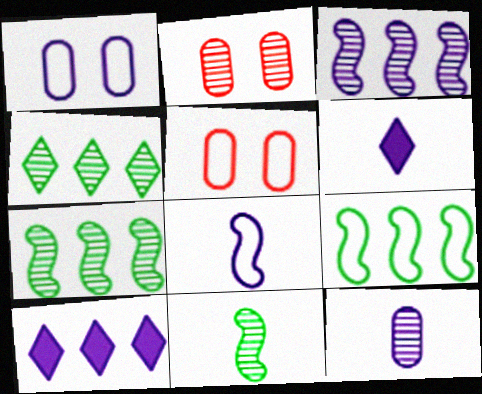[[1, 3, 6], 
[2, 6, 9], 
[5, 6, 7], 
[5, 10, 11], 
[6, 8, 12]]